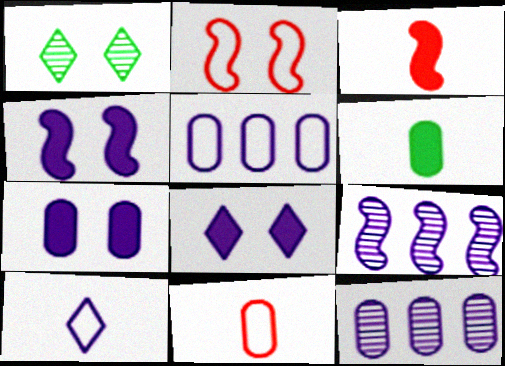[[1, 2, 7], 
[1, 3, 5], 
[4, 7, 8], 
[4, 10, 12], 
[7, 9, 10]]